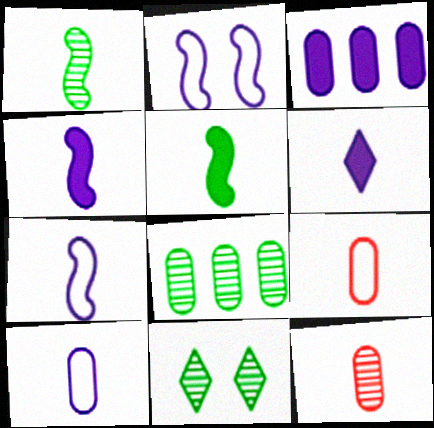[[1, 6, 9], 
[1, 8, 11]]